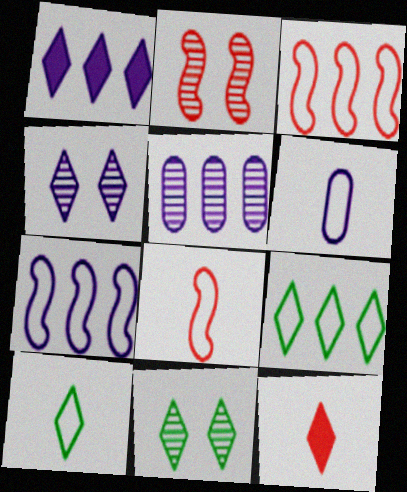[[1, 5, 7], 
[4, 9, 12], 
[6, 8, 10]]